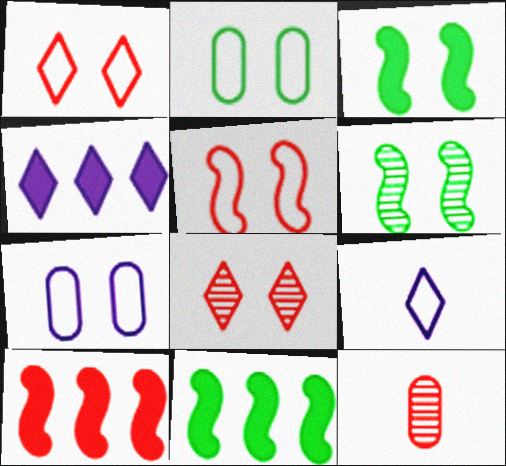[[1, 10, 12], 
[3, 7, 8]]